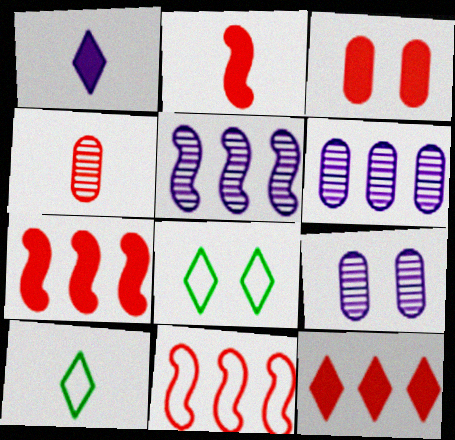[[2, 3, 12], 
[2, 6, 8], 
[3, 5, 10], 
[7, 9, 10]]